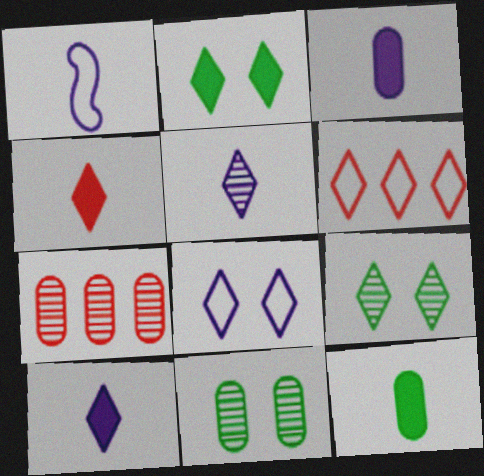[[1, 2, 7], 
[1, 3, 5], 
[2, 5, 6], 
[6, 9, 10]]